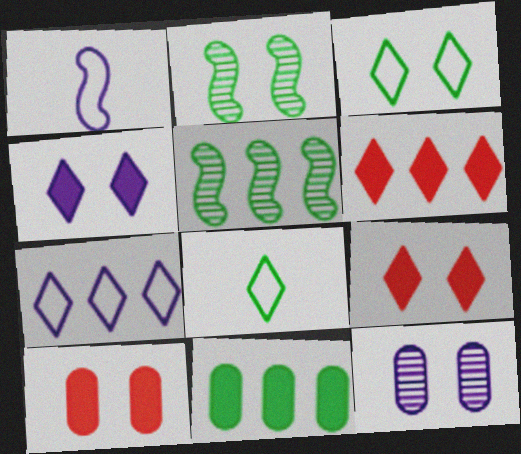[[2, 8, 11]]